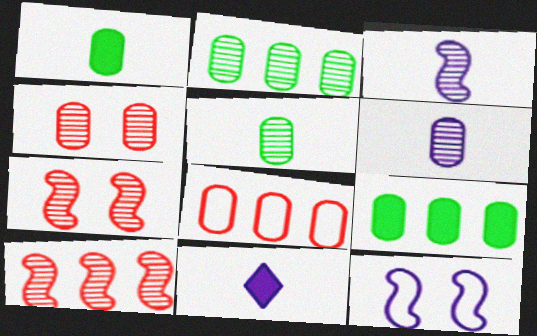[[2, 4, 6]]